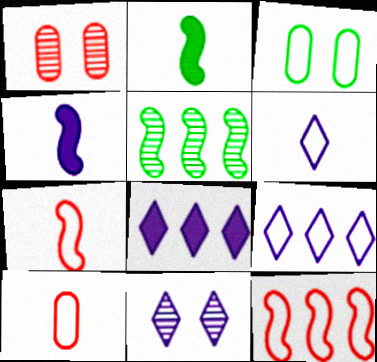[[1, 2, 9], 
[3, 6, 12], 
[3, 7, 9], 
[6, 8, 11]]